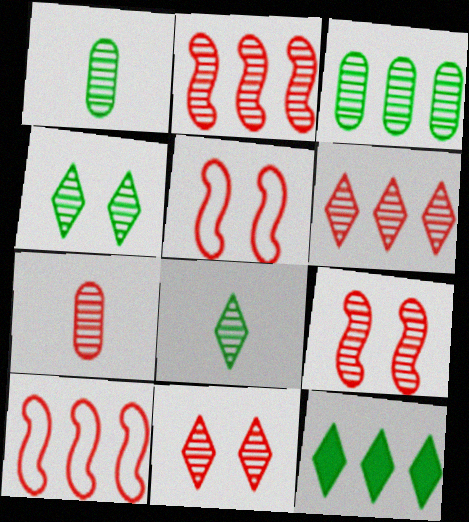[[2, 7, 11], 
[6, 7, 9]]